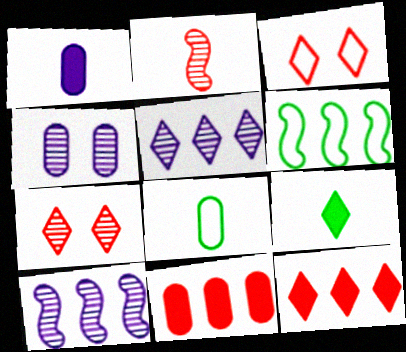[[1, 6, 7], 
[2, 3, 11], 
[3, 5, 9], 
[4, 8, 11], 
[5, 6, 11]]